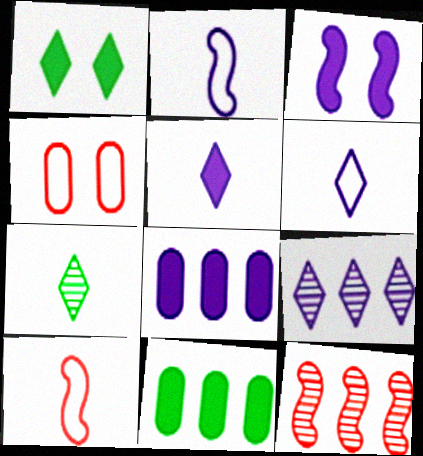[[3, 5, 8]]